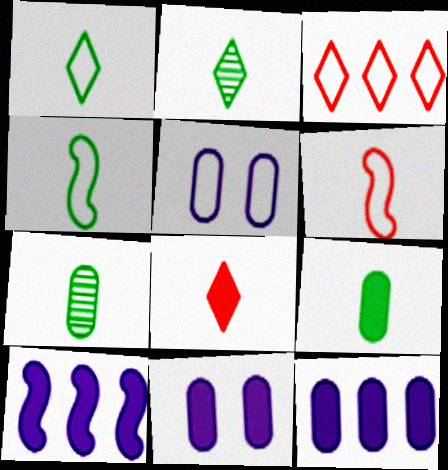[[2, 4, 9], 
[3, 4, 5]]